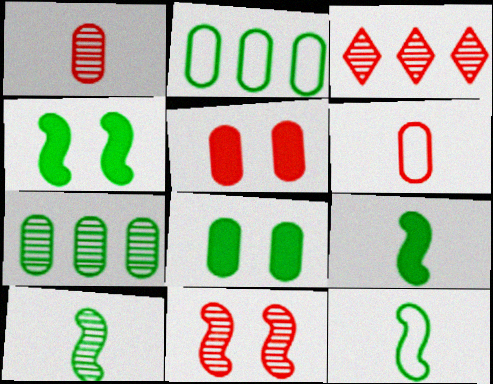[[1, 3, 11], 
[9, 10, 12]]